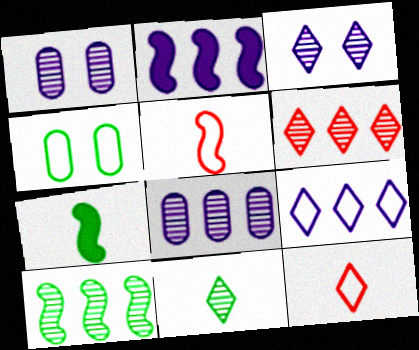[[2, 8, 9], 
[3, 6, 11], 
[4, 5, 9], 
[6, 8, 10]]